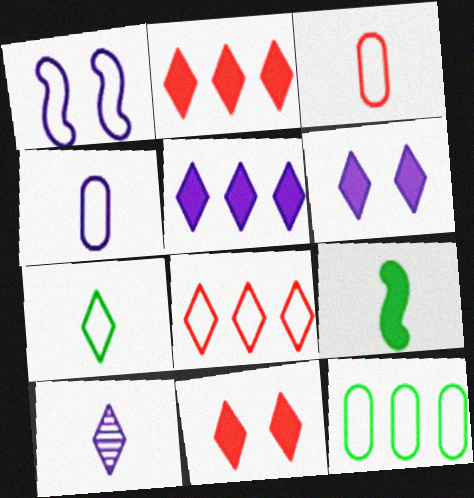[[3, 9, 10]]